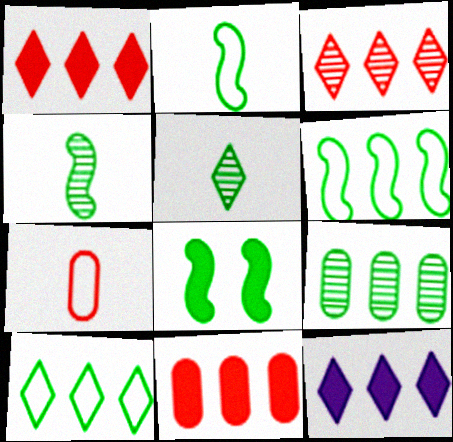[[3, 10, 12], 
[4, 6, 8]]